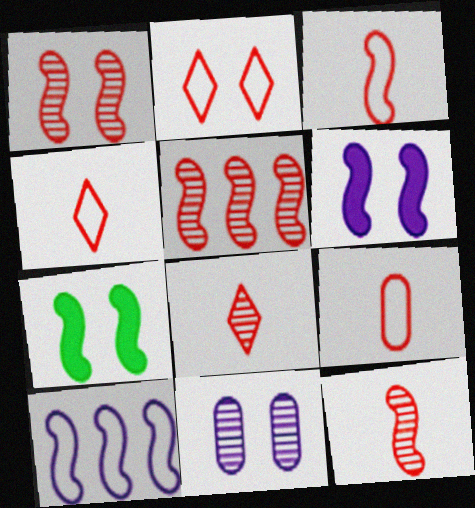[[1, 5, 12], 
[2, 7, 11], 
[3, 4, 9], 
[7, 10, 12]]